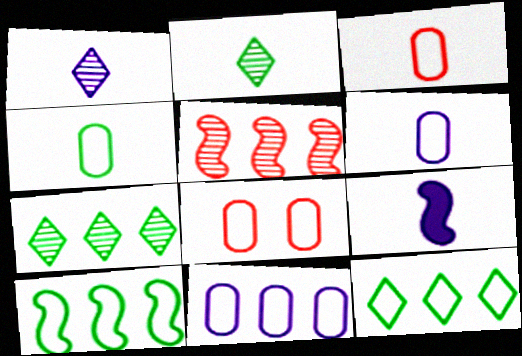[[1, 6, 9], 
[2, 3, 9], 
[3, 4, 6], 
[4, 8, 11], 
[7, 8, 9]]